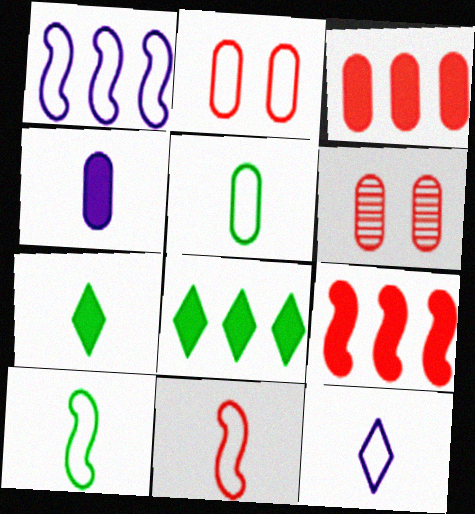[[1, 6, 7], 
[5, 11, 12]]